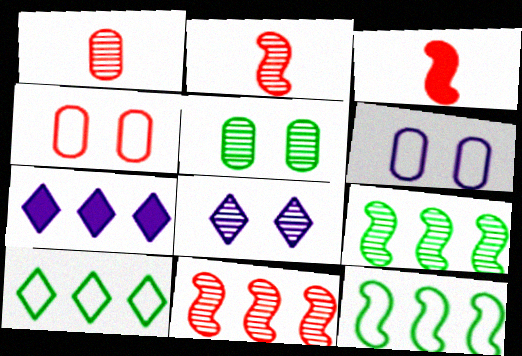[[1, 8, 9]]